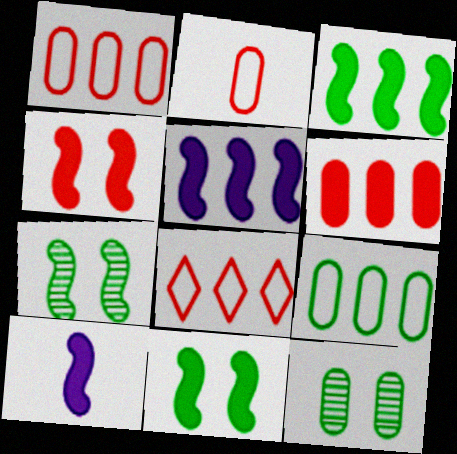[[3, 4, 10], 
[8, 10, 12]]